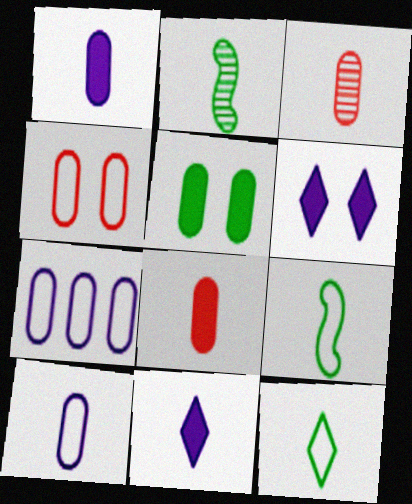[[3, 5, 7], 
[3, 9, 11]]